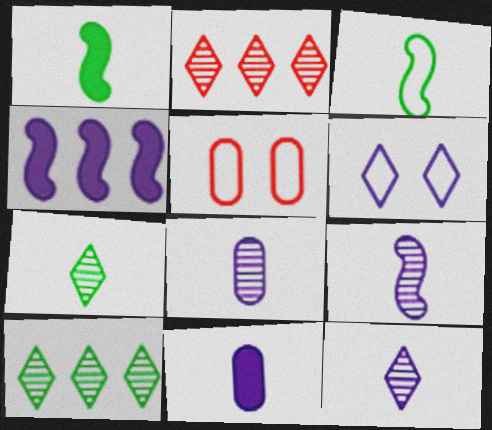[[4, 5, 7], 
[4, 6, 8], 
[8, 9, 12]]